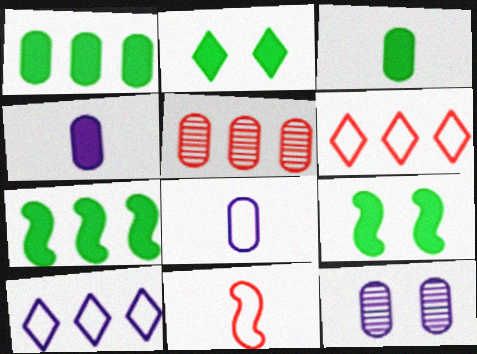[[2, 3, 7], 
[5, 7, 10]]